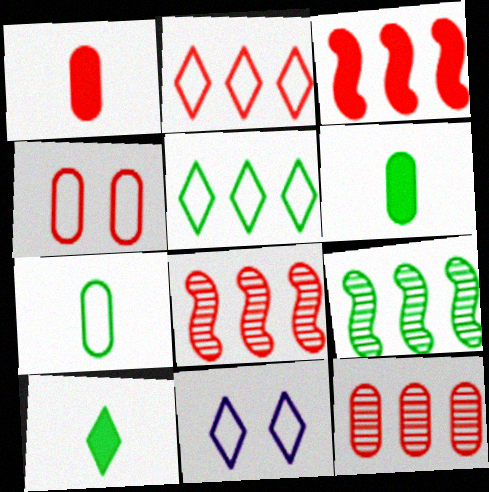[[1, 4, 12], 
[1, 9, 11], 
[2, 3, 12], 
[6, 8, 11]]